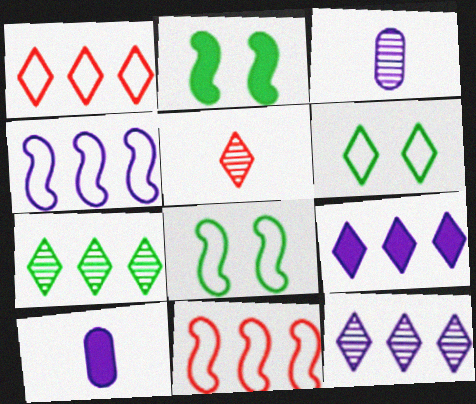[[1, 2, 3], 
[1, 7, 9], 
[5, 6, 9]]